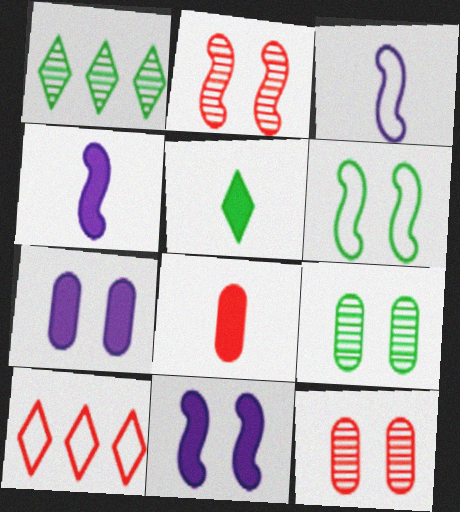[[2, 6, 11], 
[2, 8, 10], 
[4, 5, 8], 
[4, 9, 10]]